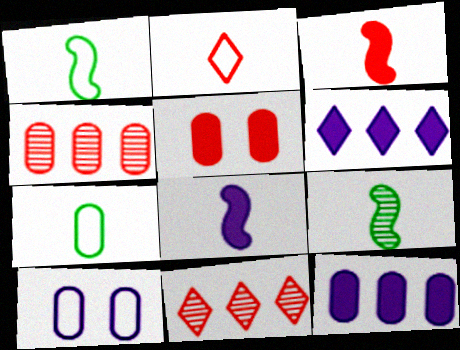[]